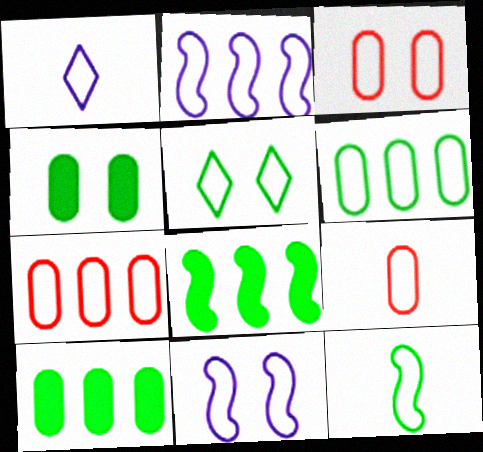[[1, 9, 12], 
[2, 5, 9], 
[3, 5, 11], 
[3, 7, 9], 
[5, 6, 12]]